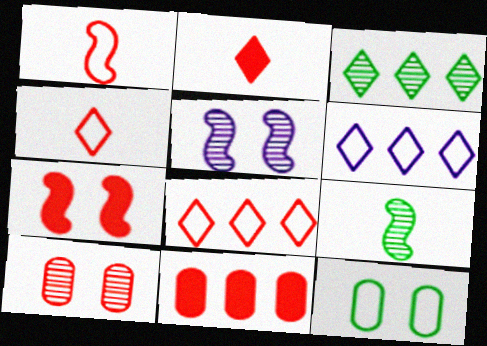[[1, 6, 12], 
[2, 7, 11]]